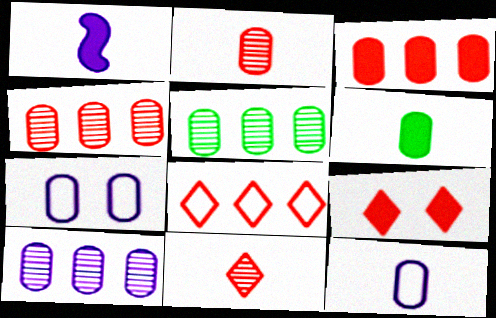[[2, 6, 12], 
[4, 5, 10], 
[4, 6, 7], 
[8, 9, 11]]